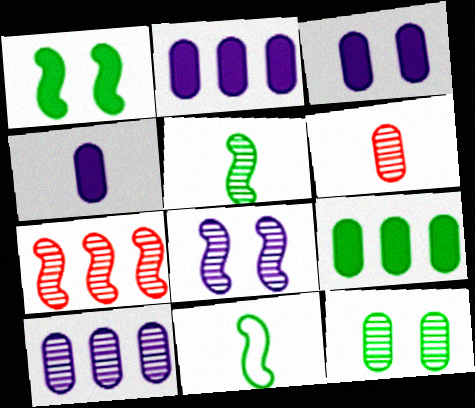[[2, 3, 4], 
[5, 7, 8], 
[6, 10, 12]]